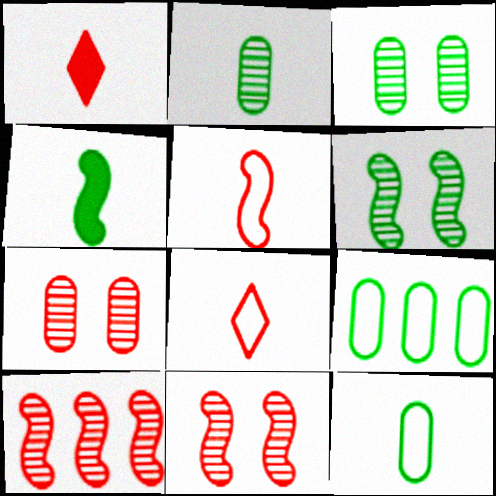[]